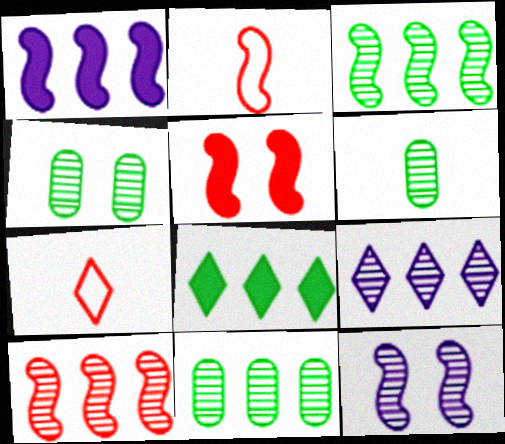[[1, 4, 7], 
[2, 5, 10], 
[4, 6, 11], 
[9, 10, 11]]